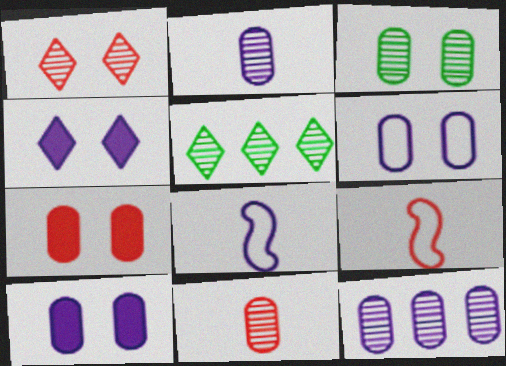[[3, 6, 7], 
[3, 11, 12], 
[4, 8, 12], 
[5, 7, 8], 
[5, 9, 10]]